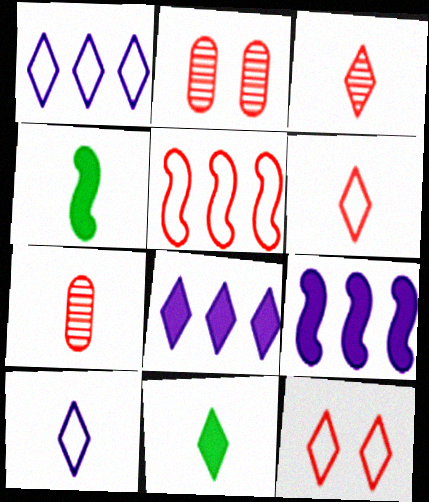[[1, 2, 4], 
[3, 10, 11], 
[4, 7, 10]]